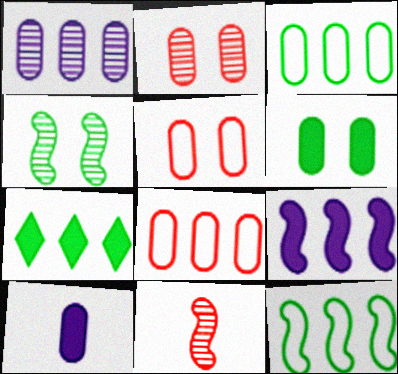[[2, 3, 10]]